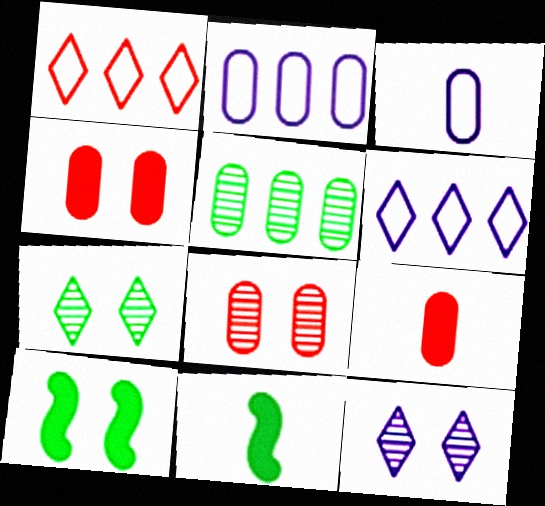[[3, 4, 5], 
[6, 8, 11]]